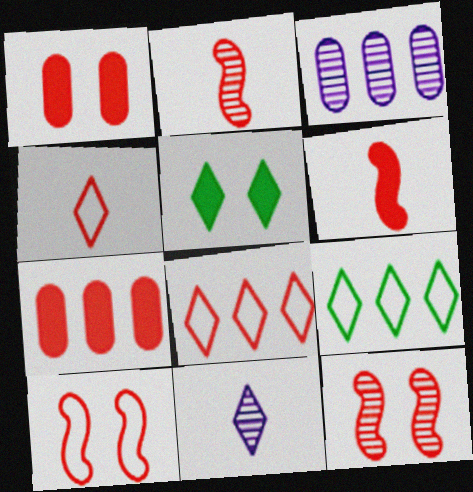[[1, 2, 8], 
[4, 7, 12], 
[5, 8, 11]]